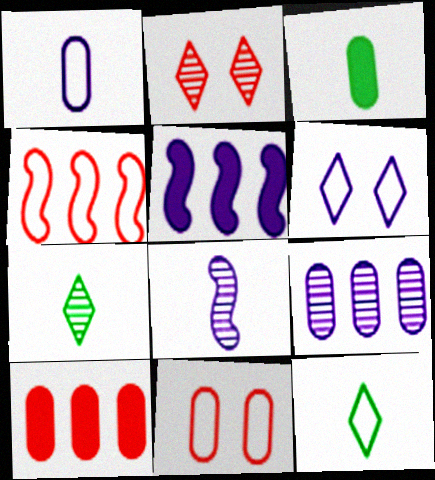[[3, 9, 11], 
[5, 7, 11]]